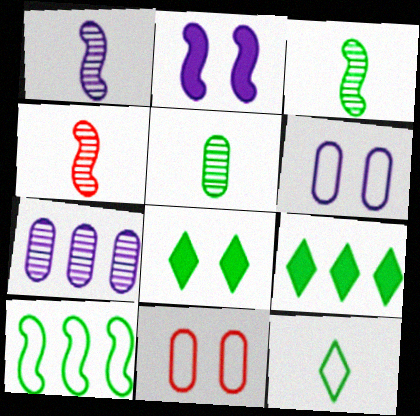[[1, 3, 4], 
[1, 9, 11], 
[2, 4, 10], 
[4, 6, 9], 
[5, 8, 10]]